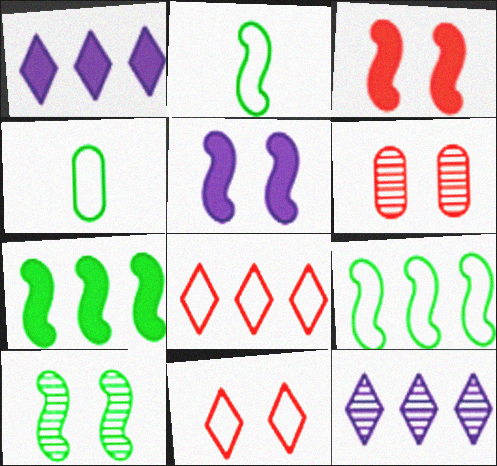[[1, 2, 6], 
[2, 7, 10], 
[3, 4, 12], 
[3, 6, 11]]